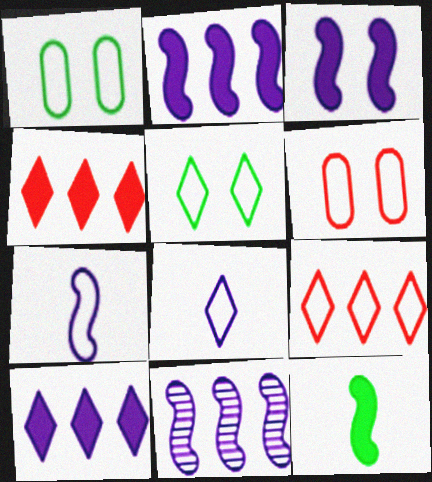[[1, 7, 9], 
[3, 7, 11], 
[5, 8, 9]]